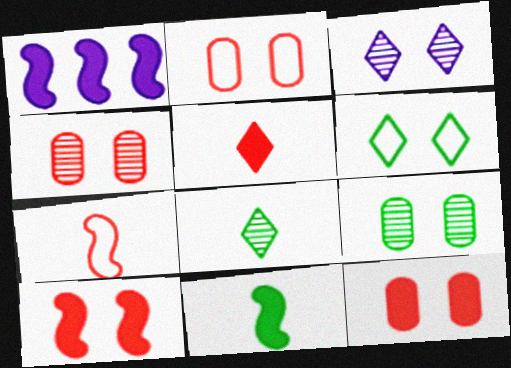[[1, 2, 8], 
[1, 10, 11], 
[2, 4, 12]]